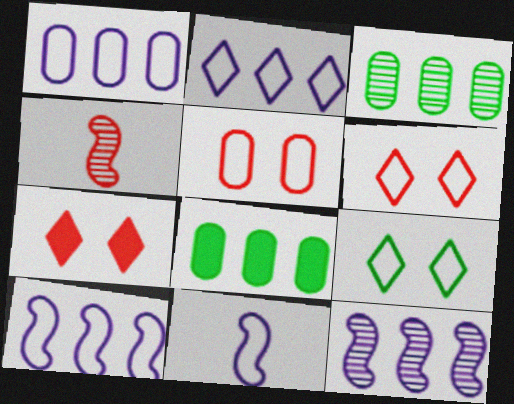[[1, 2, 10], 
[3, 7, 11]]